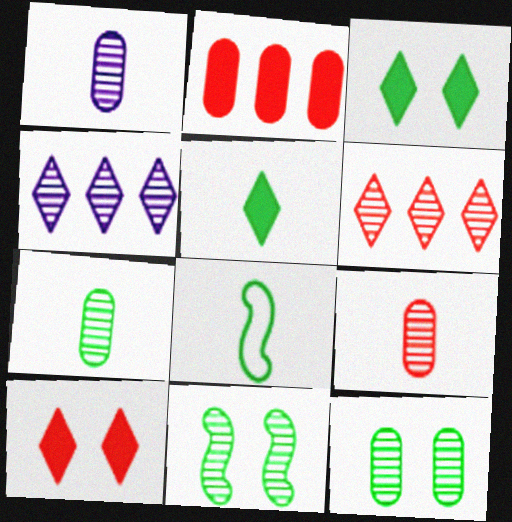[[1, 6, 11], 
[1, 7, 9], 
[4, 9, 11], 
[5, 7, 8]]